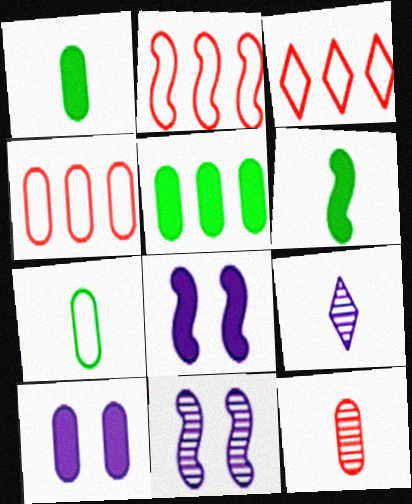[[1, 3, 11], 
[2, 3, 4], 
[2, 6, 11]]